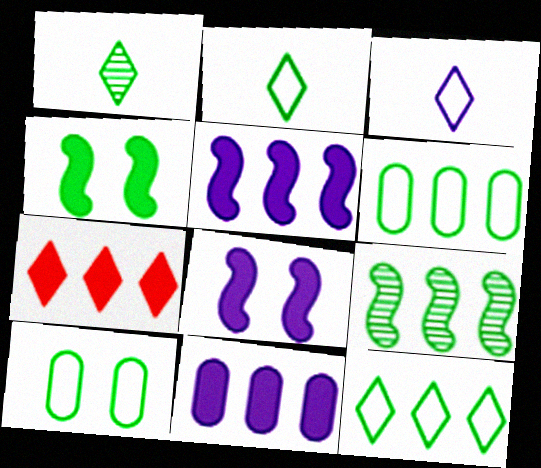[[1, 4, 6]]